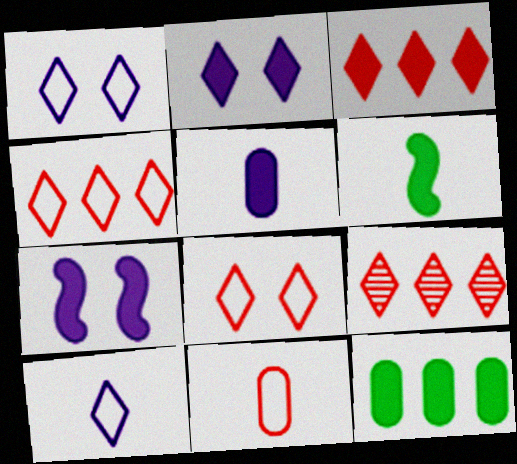[[3, 4, 9]]